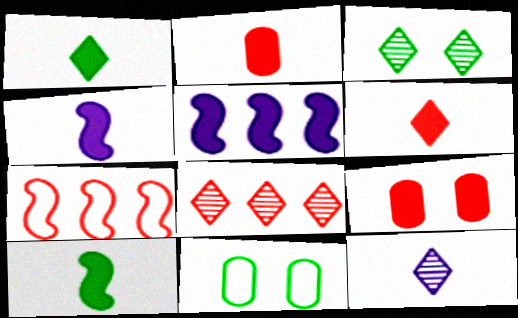[[1, 2, 4], 
[1, 5, 9], 
[3, 8, 12], 
[4, 8, 11]]